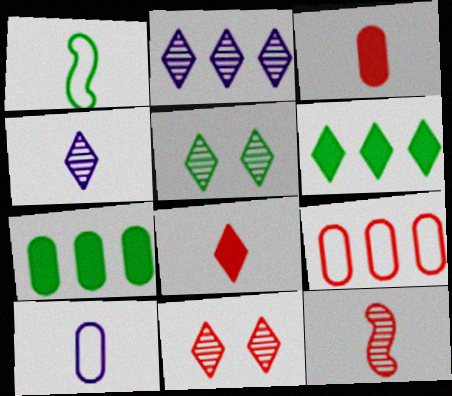[[1, 3, 4], 
[1, 5, 7]]